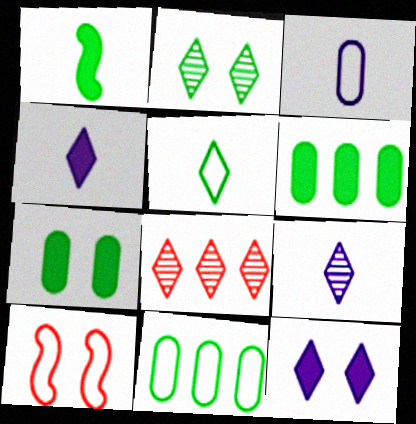[[1, 2, 11], 
[2, 8, 9], 
[5, 8, 12], 
[6, 9, 10]]